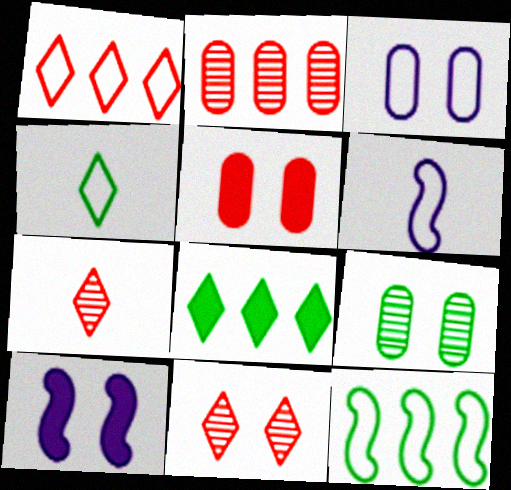[[2, 4, 10], 
[3, 5, 9]]